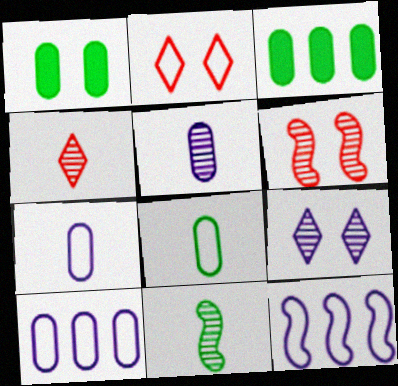[[1, 4, 12], 
[2, 8, 12], 
[4, 5, 11]]